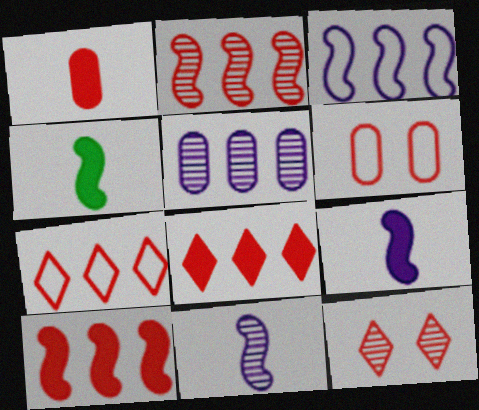[]